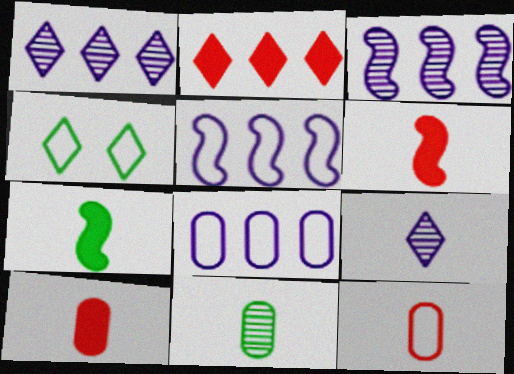[[2, 4, 9], 
[3, 4, 10], 
[4, 5, 12], 
[7, 9, 12]]